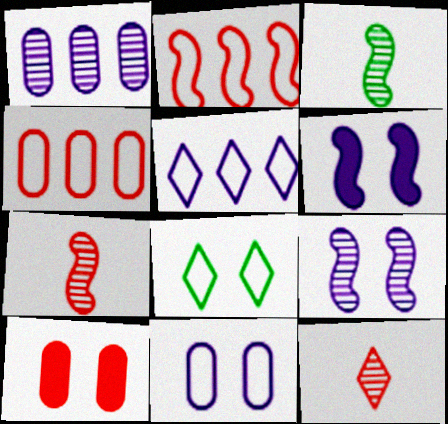[[2, 3, 6], 
[2, 10, 12], 
[3, 5, 10], 
[8, 9, 10]]